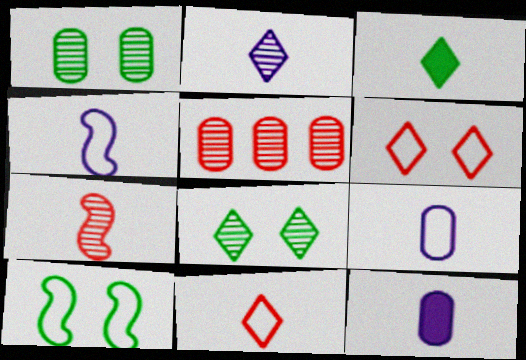[[2, 3, 11], 
[2, 4, 12], 
[3, 7, 9]]